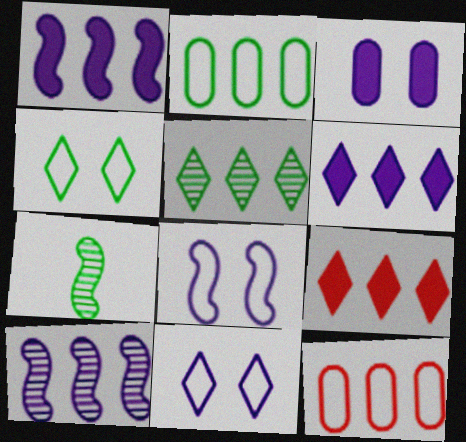[[1, 5, 12], 
[2, 9, 10]]